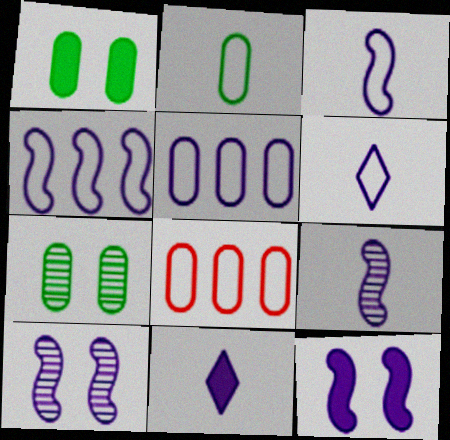[[4, 9, 12], 
[5, 10, 11]]